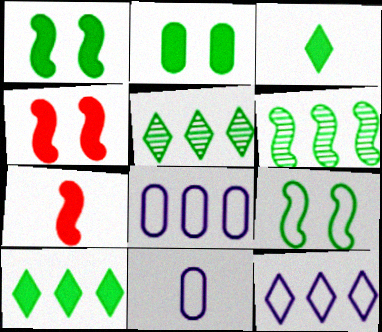[[4, 5, 11]]